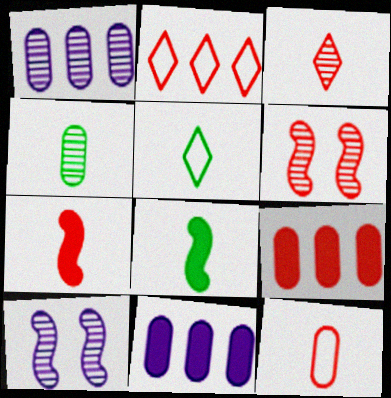[[3, 7, 12], 
[4, 5, 8], 
[5, 6, 11], 
[5, 9, 10]]